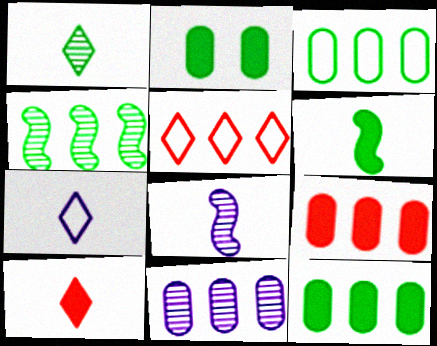[[1, 7, 10], 
[2, 5, 8], 
[3, 9, 11]]